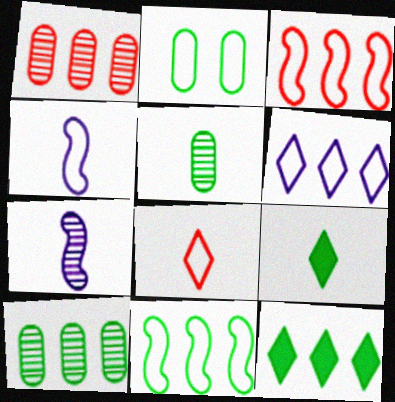[[10, 11, 12]]